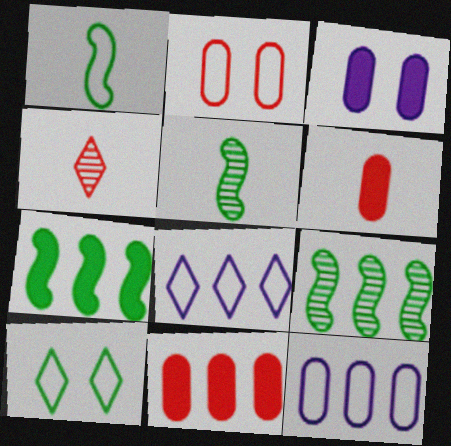[[1, 2, 8], 
[8, 9, 11]]